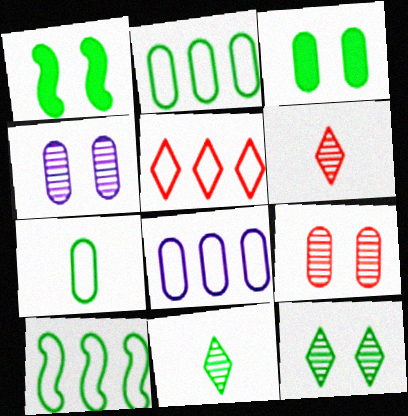[[1, 2, 11], 
[1, 6, 8], 
[3, 10, 11], 
[5, 8, 10]]